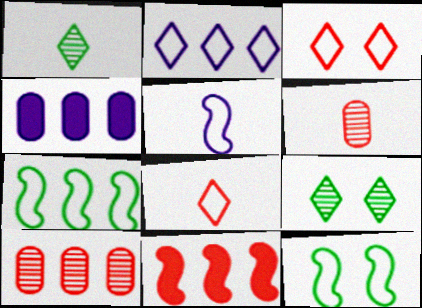[[3, 6, 11]]